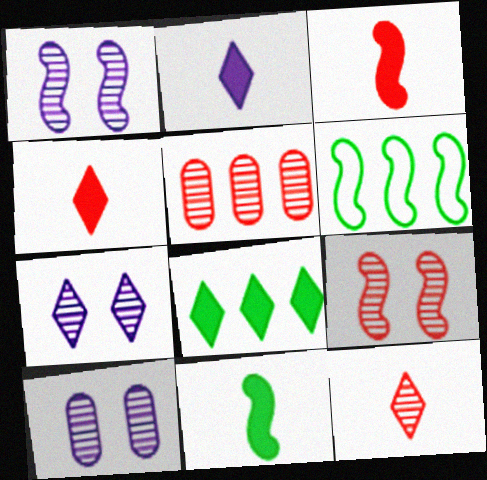[[1, 3, 6], 
[1, 7, 10], 
[4, 6, 10], 
[5, 9, 12]]